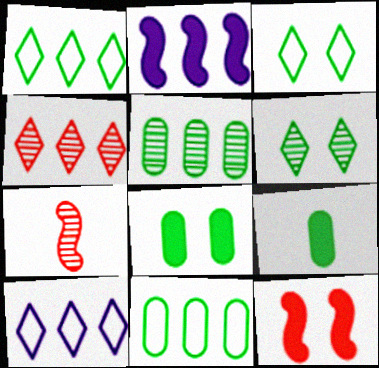[[2, 4, 11], 
[7, 8, 10]]